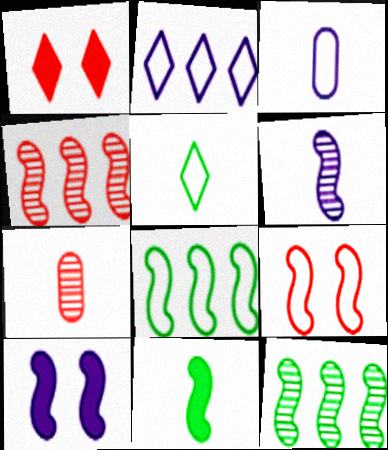[[1, 3, 12]]